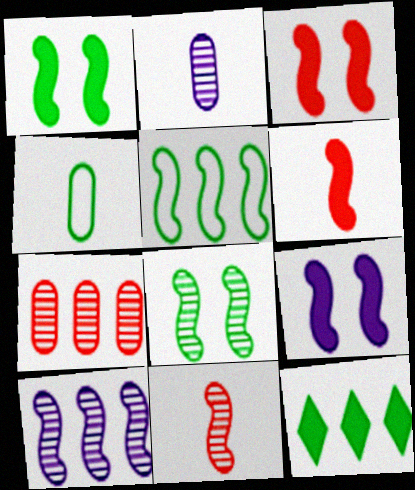[[1, 3, 9], 
[4, 8, 12], 
[5, 9, 11], 
[8, 10, 11]]